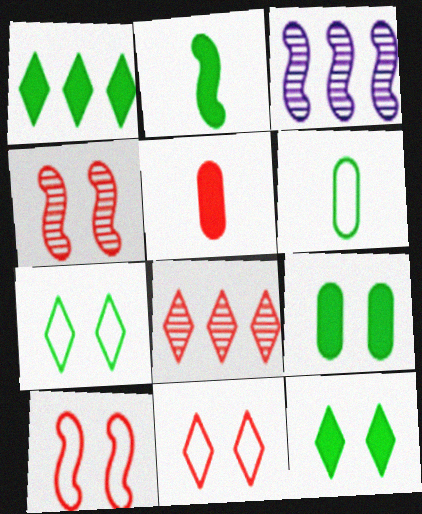[[1, 2, 9], 
[2, 3, 10], 
[3, 5, 7], 
[5, 8, 10]]